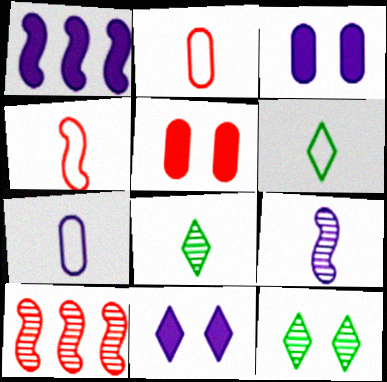[[1, 2, 12], 
[3, 6, 10], 
[4, 6, 7]]